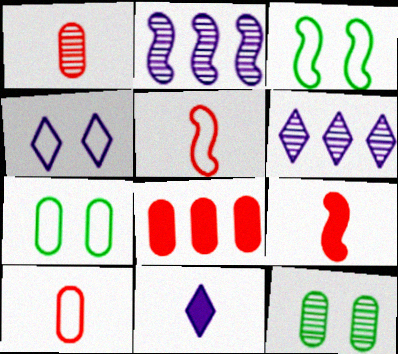[[2, 3, 9], 
[4, 6, 11], 
[6, 7, 9]]